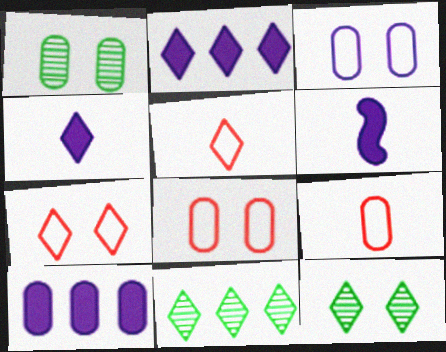[[1, 9, 10], 
[2, 5, 12], 
[4, 7, 11], 
[6, 8, 11]]